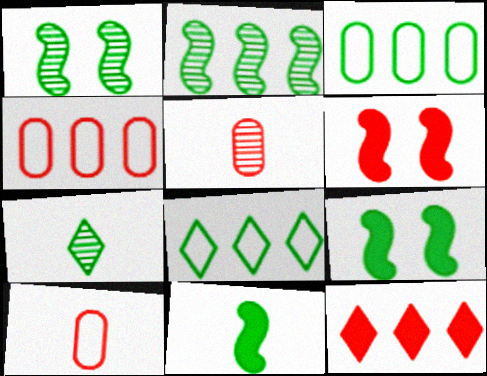[[3, 7, 9]]